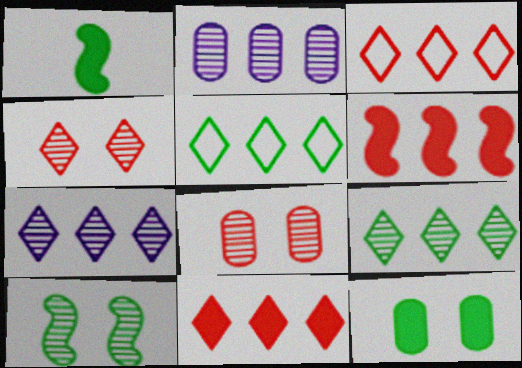[[2, 5, 6], 
[5, 7, 11]]